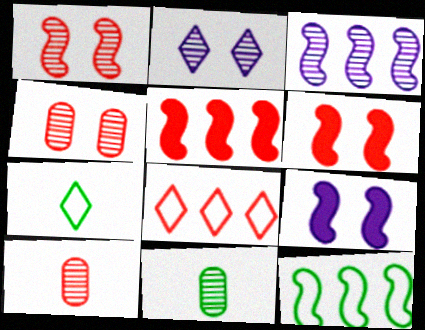[[3, 5, 12], 
[6, 8, 10], 
[8, 9, 11]]